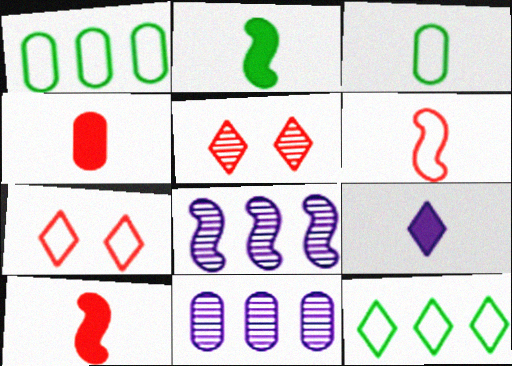[[2, 4, 9], 
[2, 7, 11], 
[5, 9, 12]]